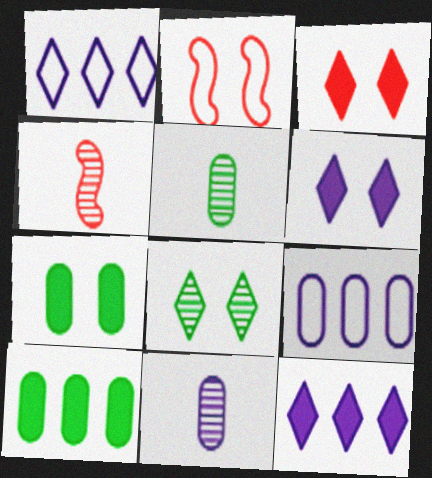[[1, 4, 7], 
[2, 5, 12]]